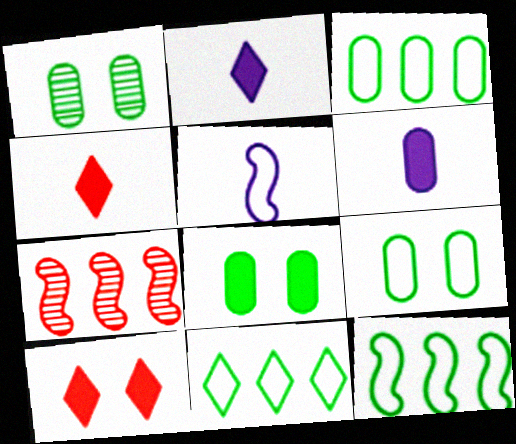[[1, 8, 9], 
[2, 7, 9], 
[3, 11, 12]]